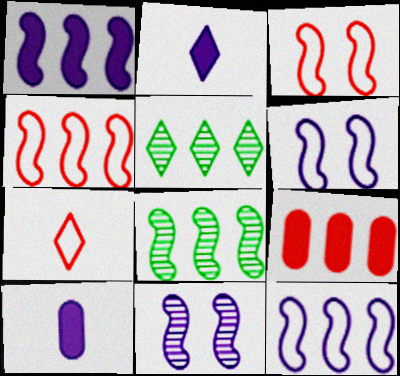[[1, 4, 8], 
[3, 5, 10], 
[5, 9, 12]]